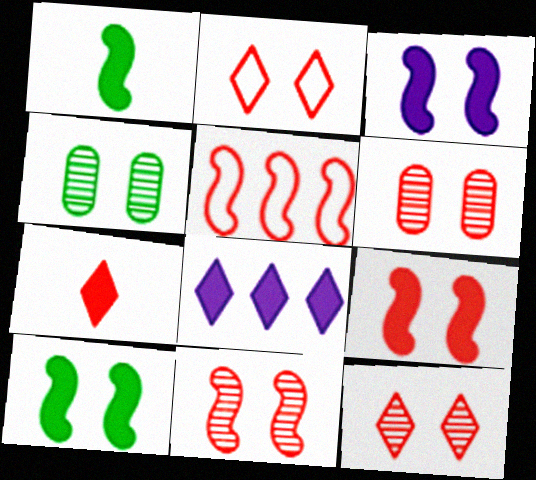[[2, 3, 4], 
[2, 6, 9], 
[3, 9, 10], 
[5, 6, 7], 
[6, 11, 12]]